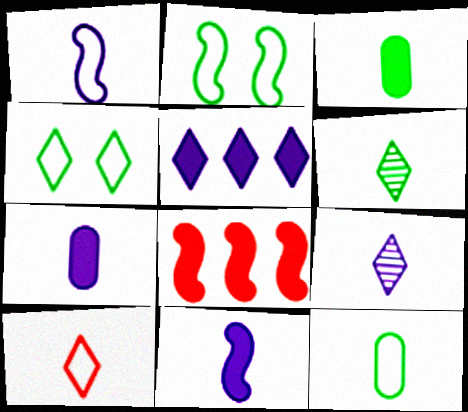[[1, 7, 9], 
[1, 10, 12]]